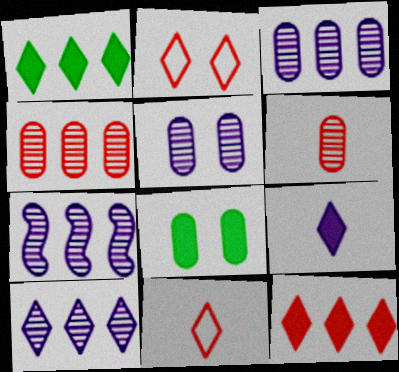[[3, 7, 10], 
[7, 8, 11]]